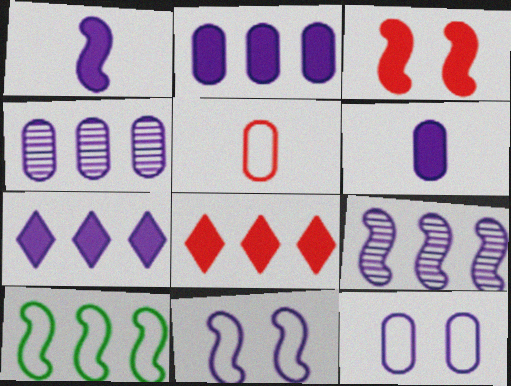[[1, 9, 11], 
[4, 6, 12], 
[4, 8, 10]]